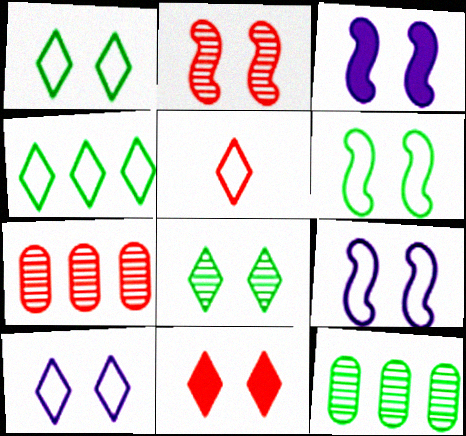[[2, 3, 6], 
[3, 5, 12], 
[4, 5, 10], 
[8, 10, 11]]